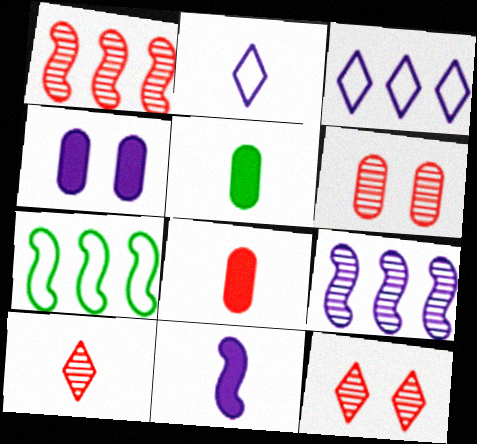[[1, 6, 10], 
[2, 4, 9], 
[4, 7, 10]]